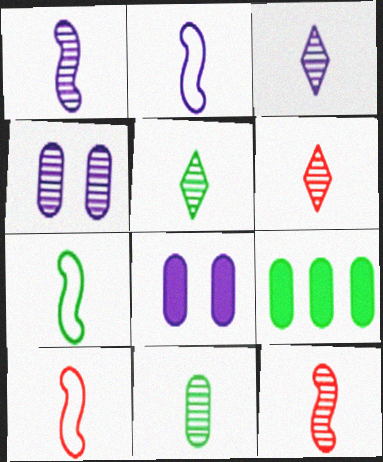[[1, 6, 11], 
[2, 7, 10], 
[3, 5, 6], 
[3, 11, 12]]